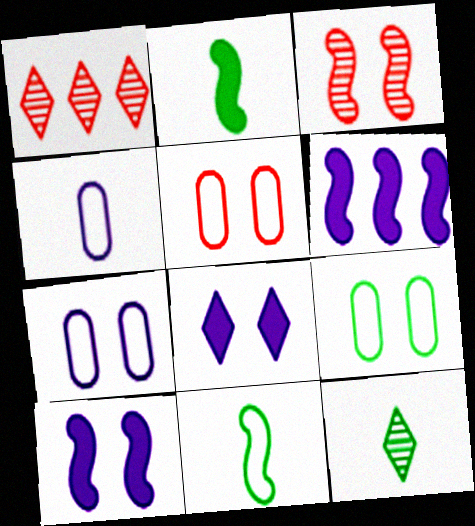[[1, 2, 7], 
[3, 6, 11], 
[3, 8, 9], 
[5, 6, 12], 
[5, 7, 9]]